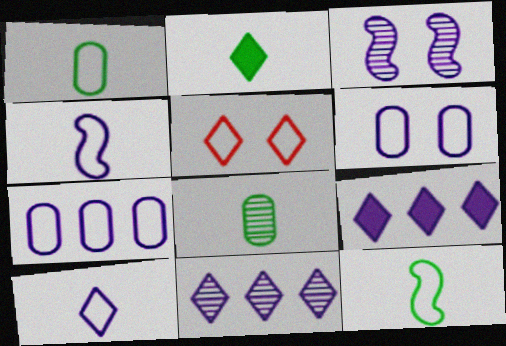[[2, 5, 11], 
[2, 8, 12], 
[5, 7, 12]]